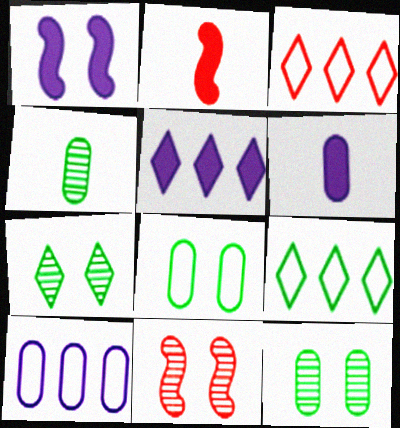[[1, 3, 4], 
[1, 5, 6], 
[2, 7, 10], 
[6, 9, 11]]